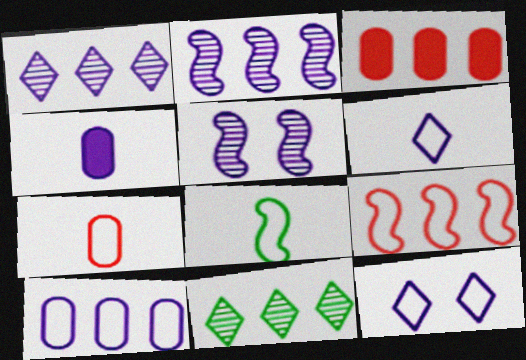[[2, 4, 12], 
[6, 7, 8]]